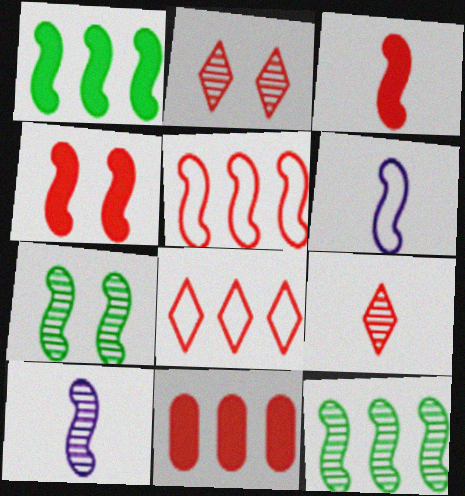[[4, 6, 12]]